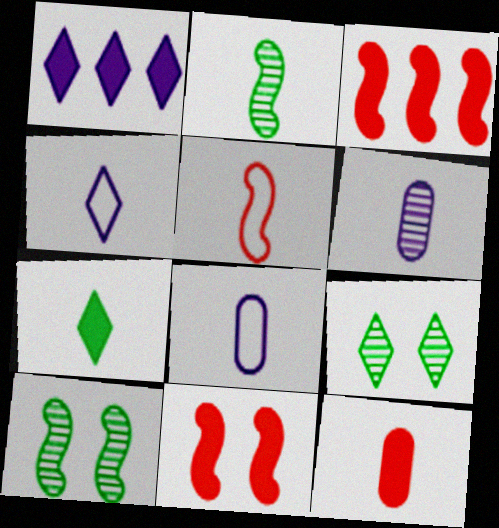[[2, 4, 12], 
[3, 8, 9], 
[5, 6, 7]]